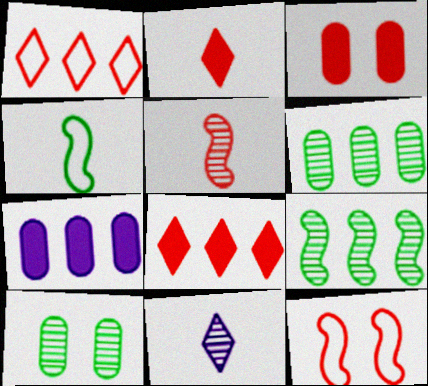[[1, 3, 5], 
[1, 7, 9]]